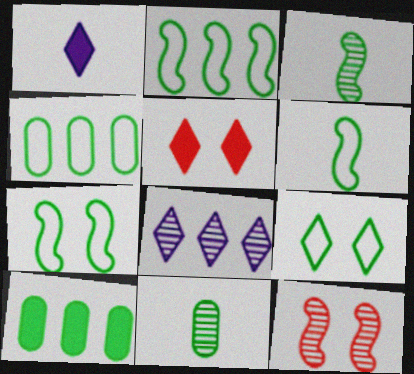[[1, 4, 12], 
[2, 6, 7], 
[3, 9, 10], 
[4, 6, 9], 
[8, 11, 12]]